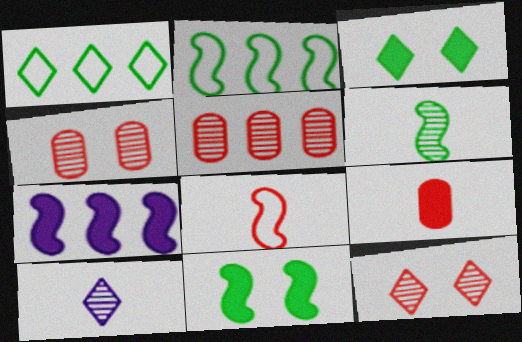[[1, 5, 7], 
[2, 6, 11], 
[3, 7, 9]]